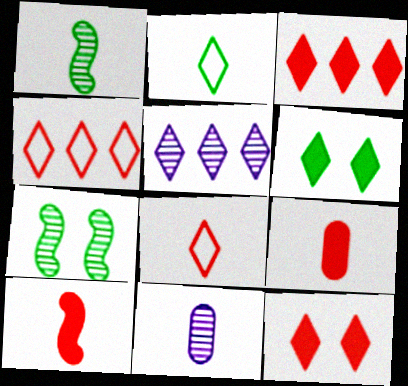[[2, 5, 12], 
[2, 10, 11], 
[5, 6, 8]]